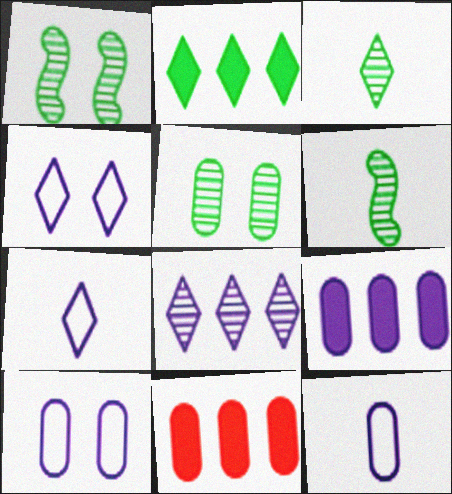[[1, 7, 11], 
[4, 6, 11], 
[5, 11, 12]]